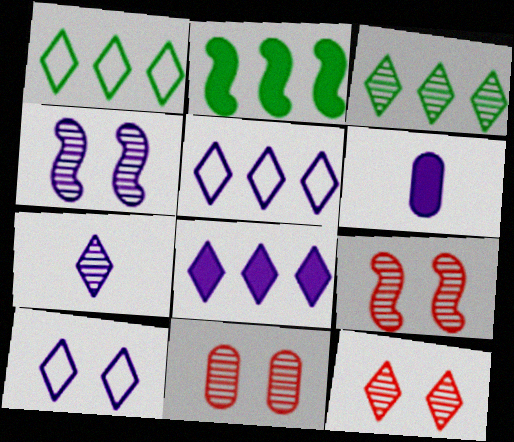[[1, 6, 9], 
[3, 7, 12], 
[4, 5, 6], 
[7, 8, 10], 
[9, 11, 12]]